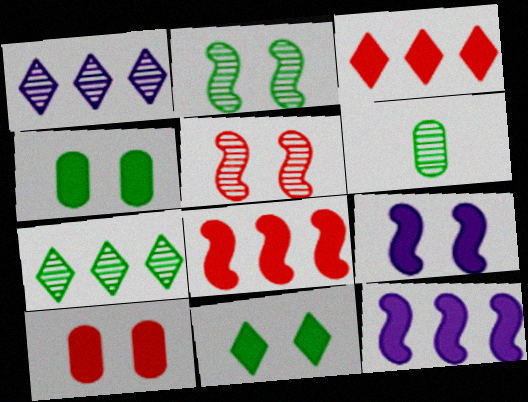[[1, 5, 6], 
[2, 6, 7], 
[9, 10, 11]]